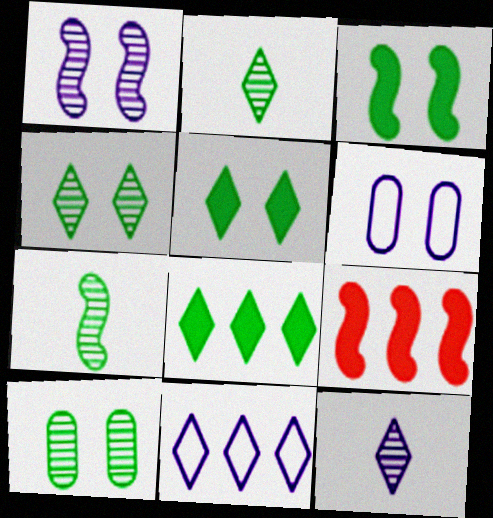[[2, 6, 9]]